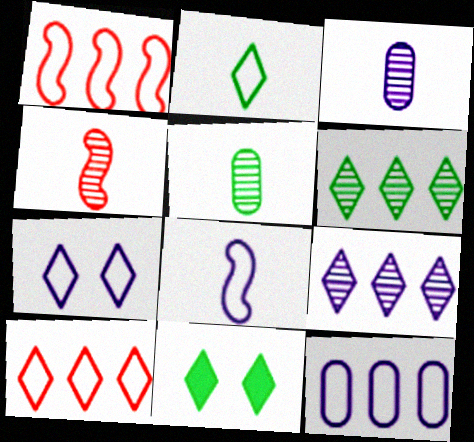[[1, 3, 11], 
[2, 6, 11], 
[2, 7, 10], 
[4, 11, 12], 
[7, 8, 12]]